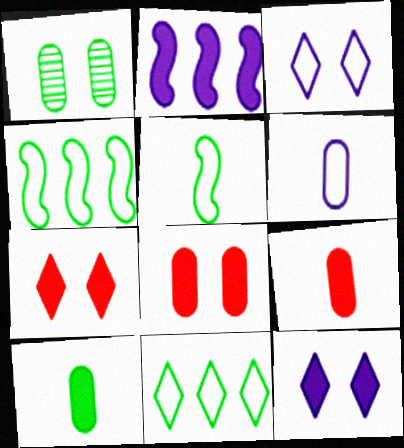[[2, 7, 10]]